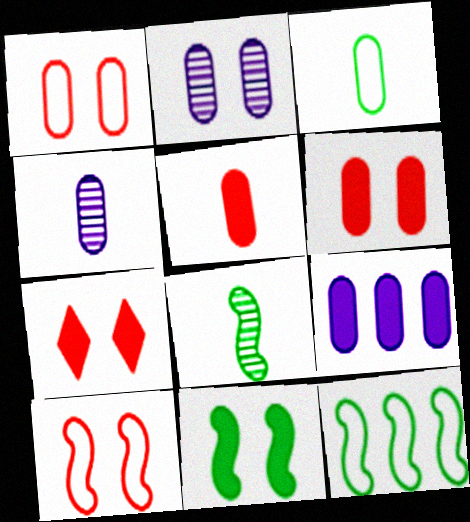[[3, 4, 5], 
[4, 7, 12], 
[8, 11, 12]]